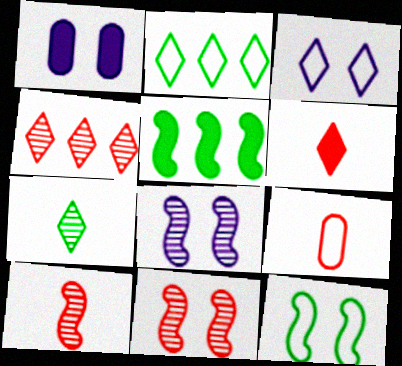[[1, 2, 10], 
[1, 3, 8], 
[1, 5, 6], 
[6, 9, 10]]